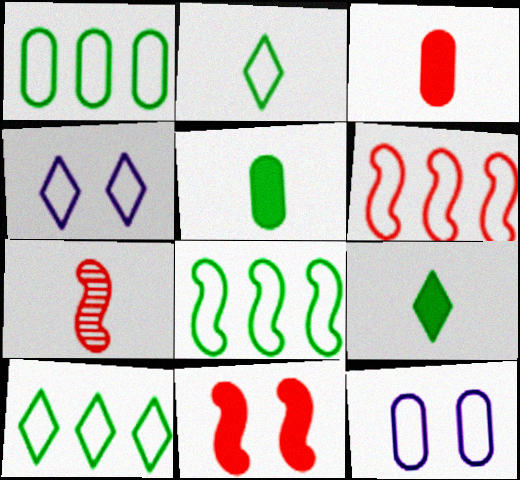[[1, 8, 10], 
[2, 6, 12], 
[6, 7, 11]]